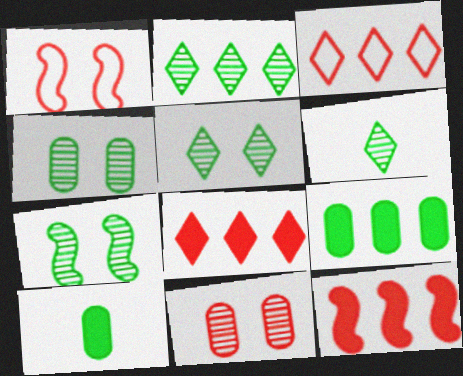[[2, 5, 6], 
[4, 5, 7]]